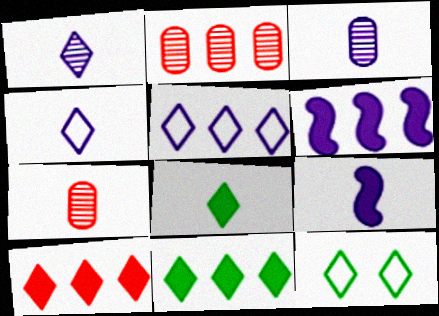[[1, 10, 12], 
[2, 9, 12], 
[3, 4, 9], 
[6, 7, 12]]